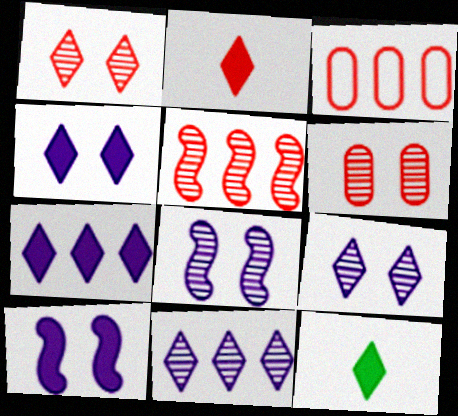[[3, 8, 12]]